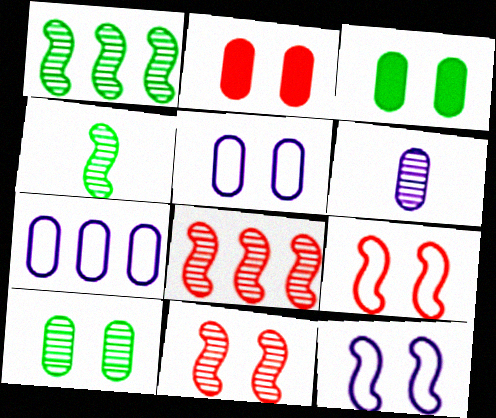[[2, 5, 10]]